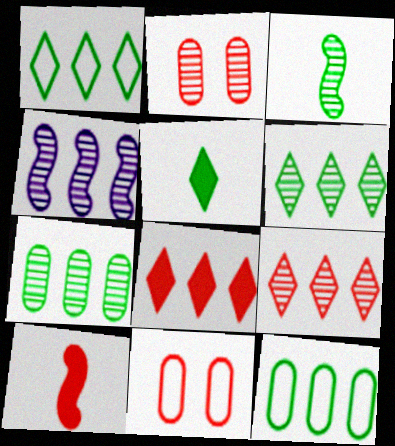[[4, 5, 11], 
[4, 7, 9], 
[4, 8, 12], 
[9, 10, 11]]